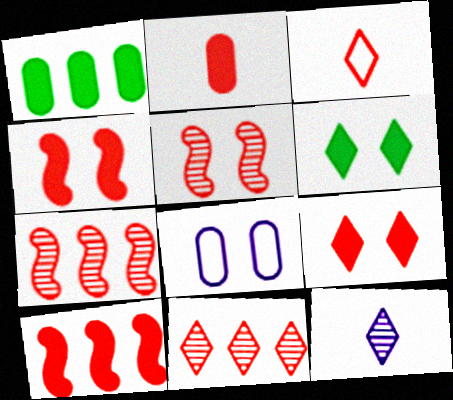[[2, 9, 10], 
[3, 9, 11], 
[5, 6, 8]]